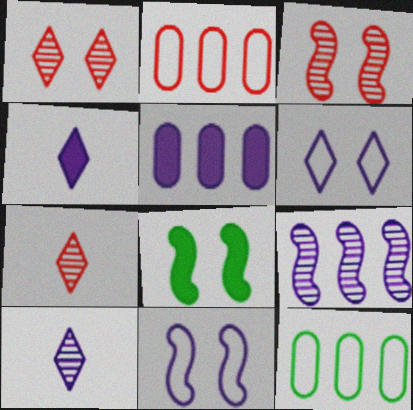[[2, 8, 10], 
[3, 4, 12], 
[3, 8, 11], 
[5, 10, 11]]